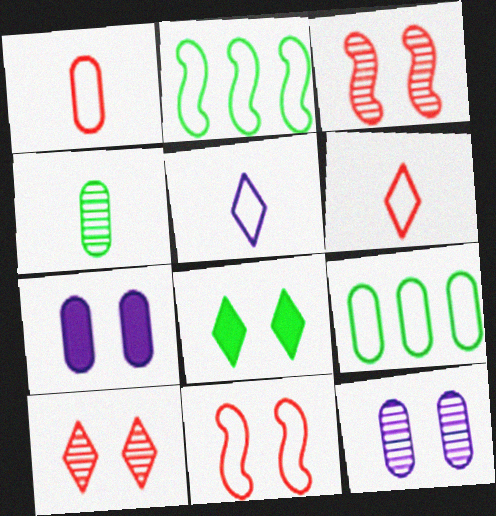[[2, 4, 8], 
[5, 9, 11], 
[8, 11, 12]]